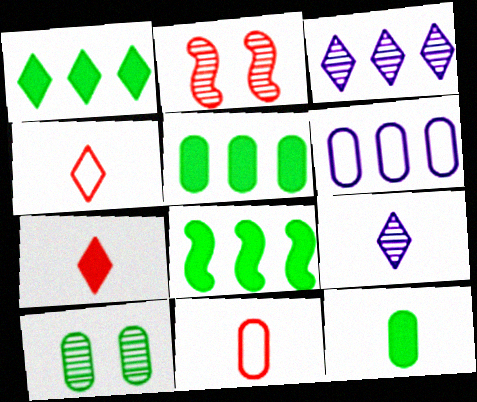[[1, 5, 8]]